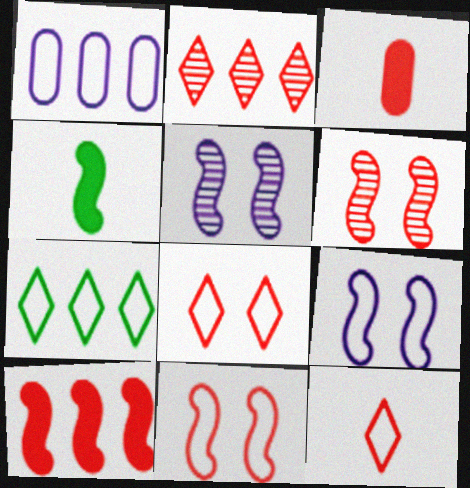[[2, 3, 11], 
[3, 5, 7]]